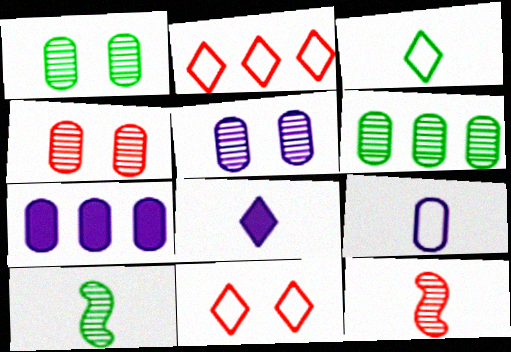[[1, 4, 5], 
[5, 7, 9], 
[7, 10, 11]]